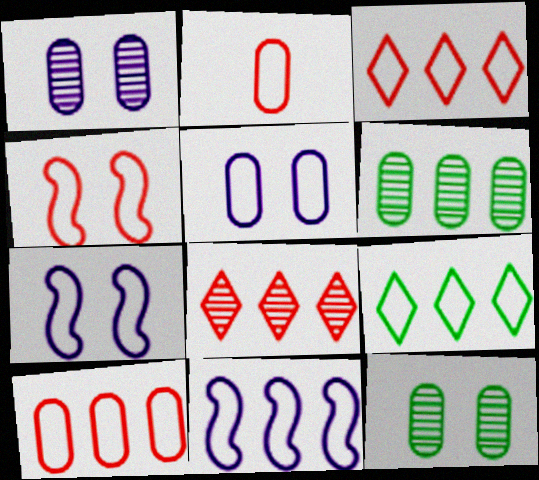[[2, 3, 4], 
[2, 7, 9], 
[9, 10, 11]]